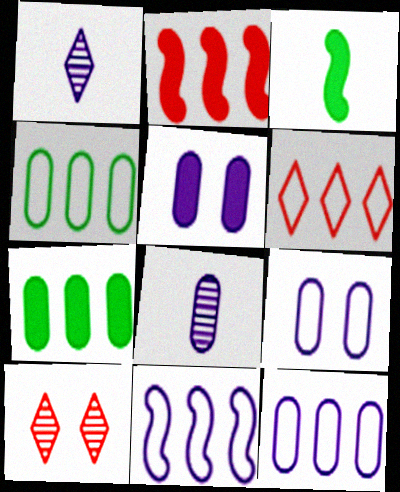[[1, 5, 11], 
[3, 10, 12], 
[4, 6, 11], 
[5, 8, 12]]